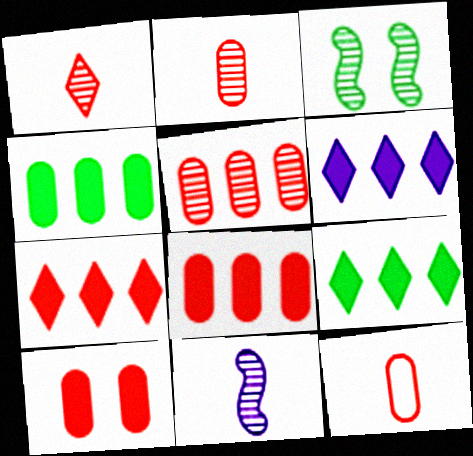[[3, 6, 12], 
[5, 10, 12], 
[6, 7, 9]]